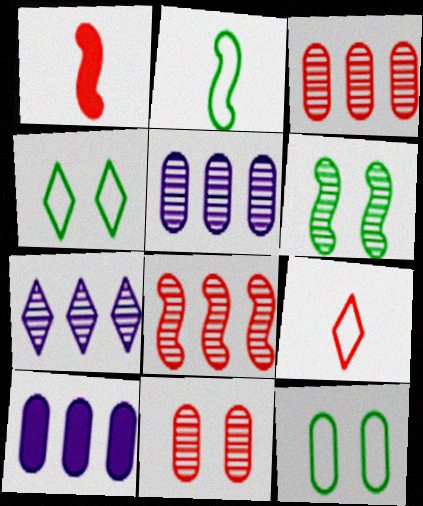[[1, 4, 5], 
[1, 7, 12], 
[6, 9, 10]]